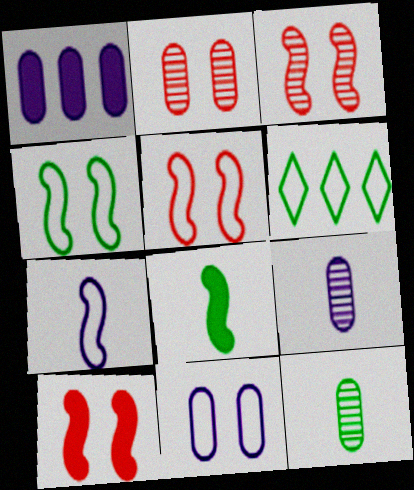[[1, 9, 11], 
[3, 5, 10], 
[6, 9, 10]]